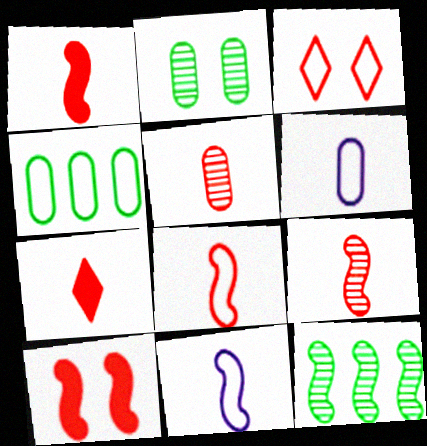[[1, 8, 9], 
[3, 4, 11], 
[5, 7, 8], 
[10, 11, 12]]